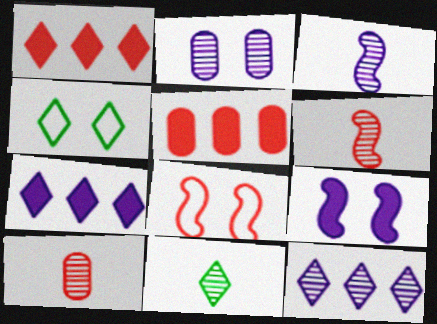[[1, 8, 10], 
[2, 3, 12], 
[3, 4, 5], 
[3, 10, 11]]